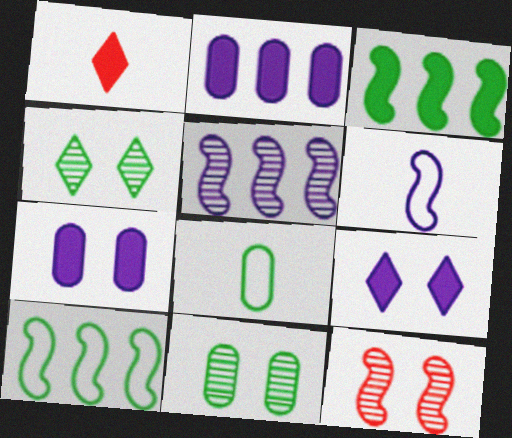[[1, 3, 7], 
[3, 4, 8], 
[3, 6, 12]]